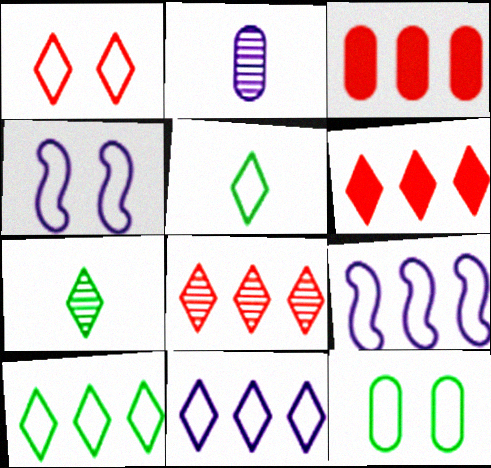[[1, 4, 12], 
[1, 5, 11], 
[2, 3, 12], 
[3, 4, 7]]